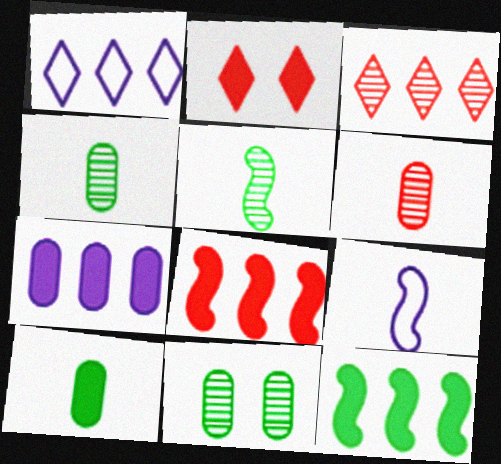[]